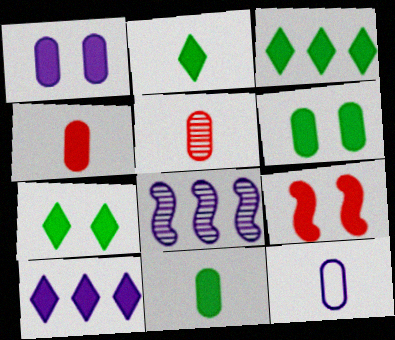[[1, 7, 9], 
[2, 3, 7], 
[5, 11, 12], 
[9, 10, 11]]